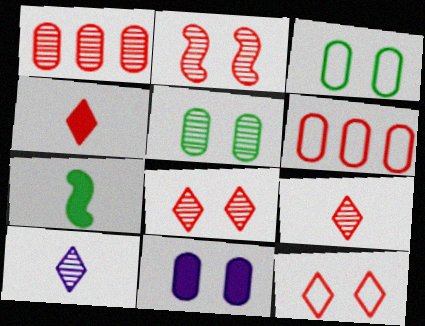[[1, 2, 9], 
[2, 4, 6]]